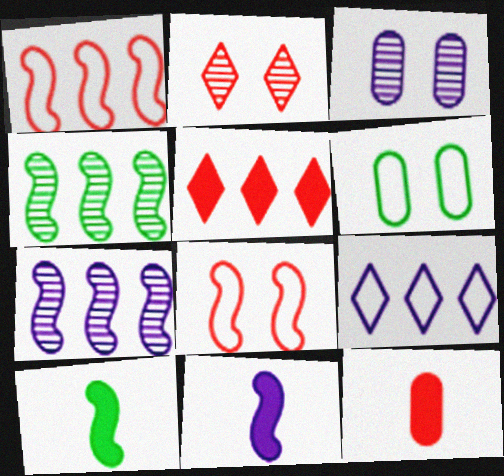[[1, 2, 12], 
[3, 9, 11], 
[4, 8, 11], 
[7, 8, 10]]